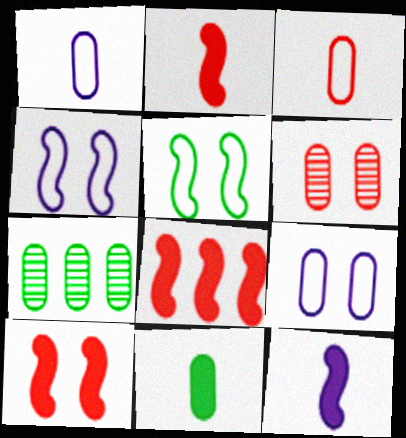[[2, 8, 10]]